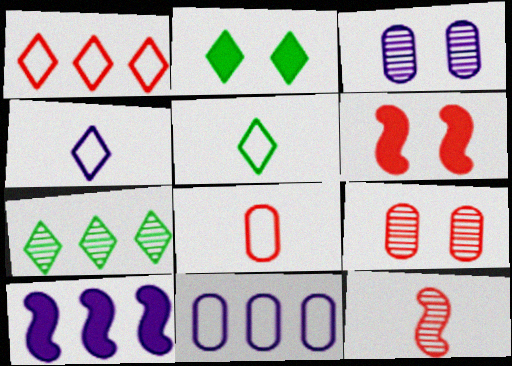[[2, 5, 7], 
[2, 11, 12], 
[3, 4, 10], 
[3, 7, 12], 
[5, 9, 10]]